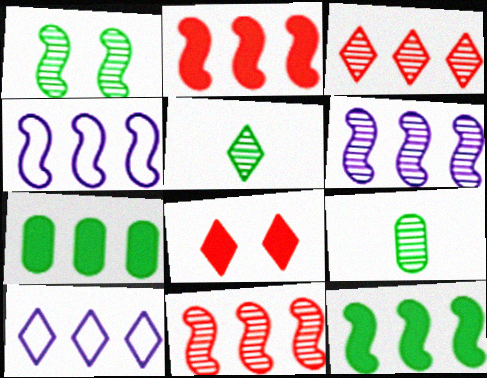[[3, 4, 7], 
[4, 8, 9], 
[4, 11, 12], 
[5, 8, 10], 
[7, 10, 11]]